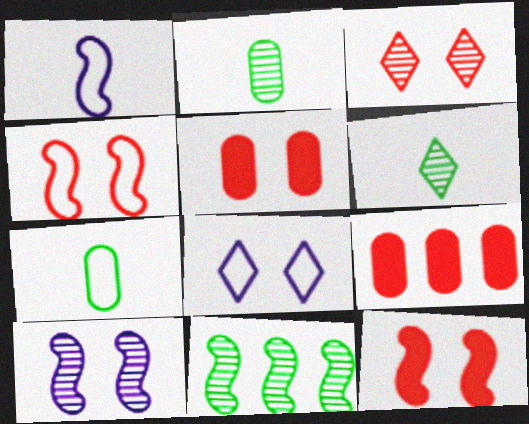[[1, 11, 12], 
[3, 4, 5]]